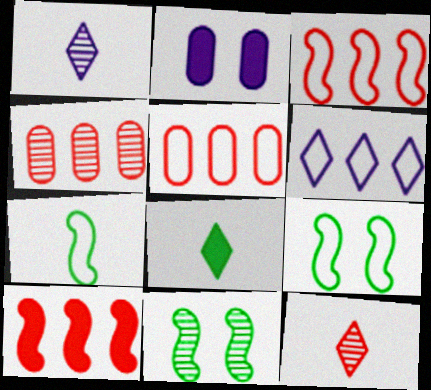[[1, 4, 11], 
[2, 8, 10]]